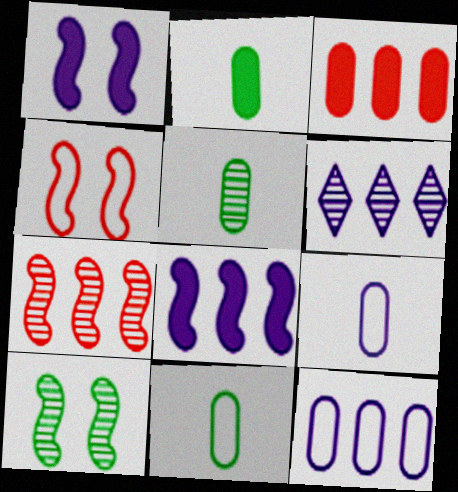[[1, 4, 10], 
[1, 6, 9], 
[2, 4, 6], 
[2, 5, 11], 
[6, 8, 12]]